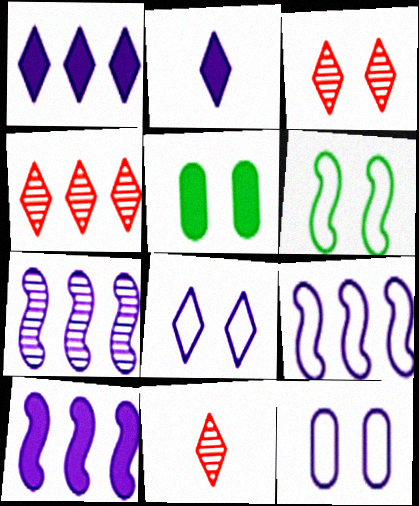[[2, 7, 12], 
[3, 4, 11], 
[5, 9, 11], 
[7, 9, 10]]